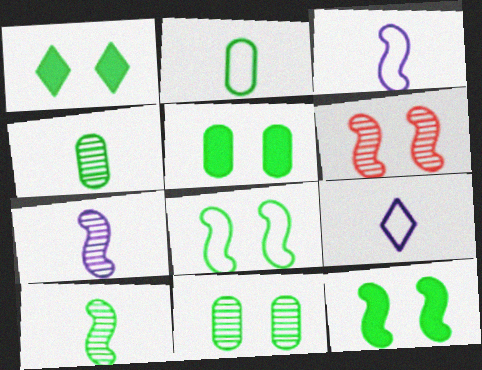[[1, 5, 12], 
[1, 8, 11]]